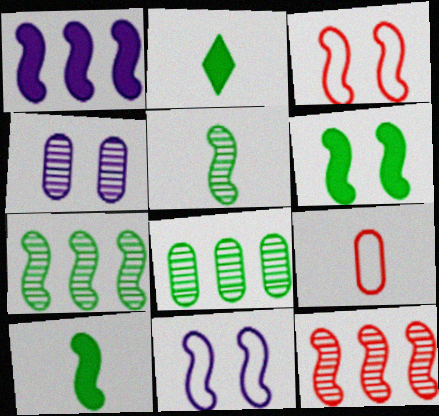[[1, 3, 5], 
[10, 11, 12]]